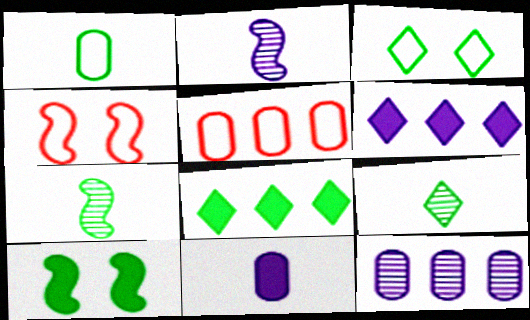[[3, 8, 9]]